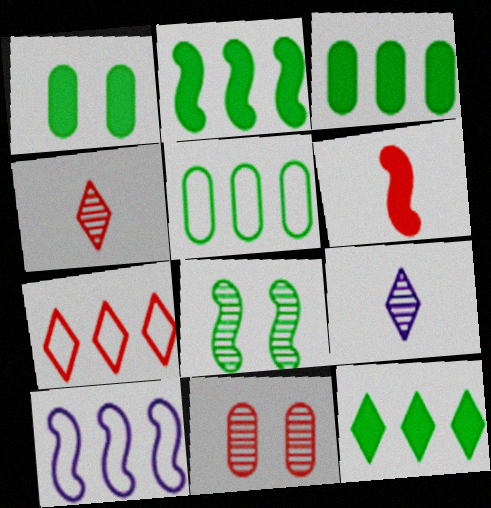[[1, 4, 10], 
[2, 3, 12], 
[5, 7, 10], 
[6, 7, 11], 
[6, 8, 10]]